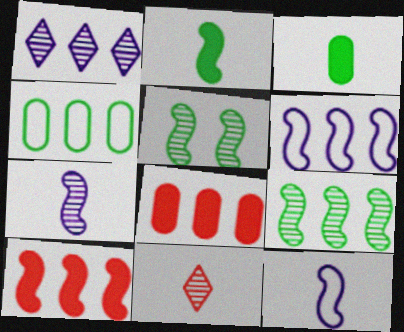[[1, 4, 10], 
[3, 11, 12], 
[5, 10, 12], 
[6, 9, 10]]